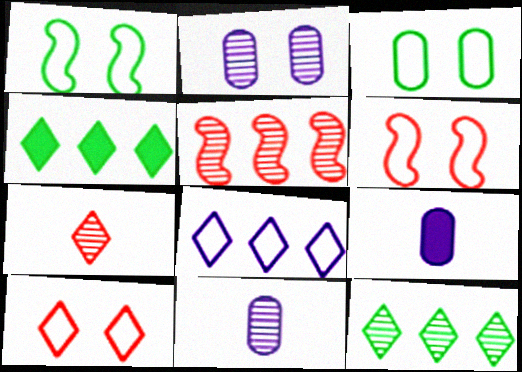[[4, 6, 11], 
[6, 9, 12]]